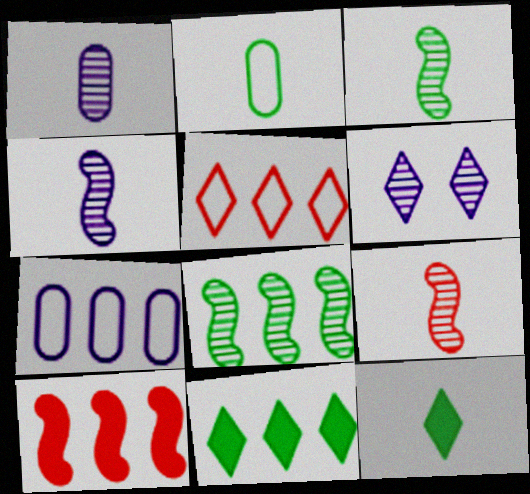[[2, 3, 12], 
[2, 6, 10], 
[3, 4, 9], 
[5, 6, 12]]